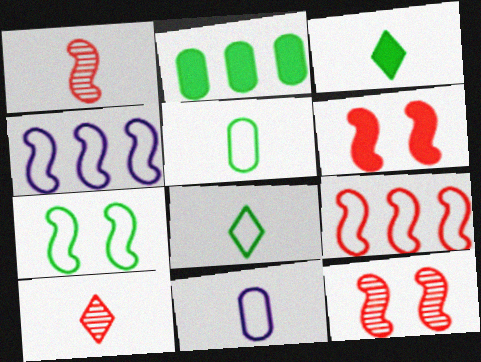[[1, 3, 11], 
[1, 6, 9]]